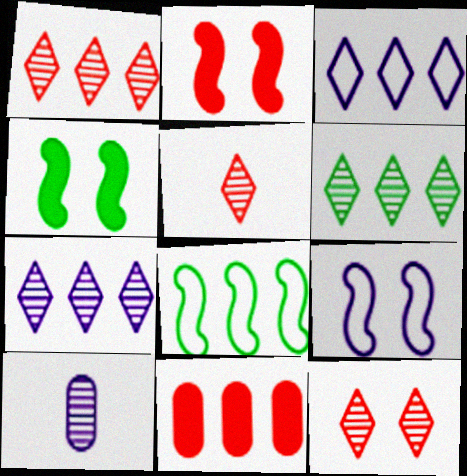[[1, 5, 12], 
[1, 6, 7], 
[7, 8, 11]]